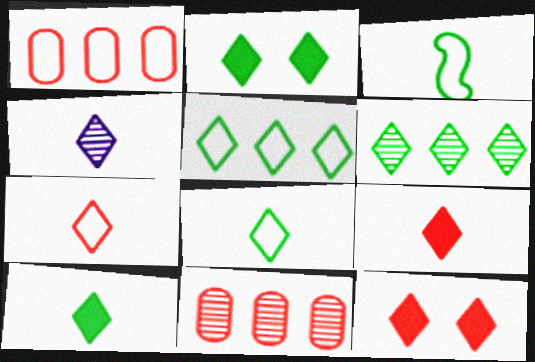[[2, 6, 8], 
[4, 5, 12], 
[4, 7, 10], 
[4, 8, 9]]